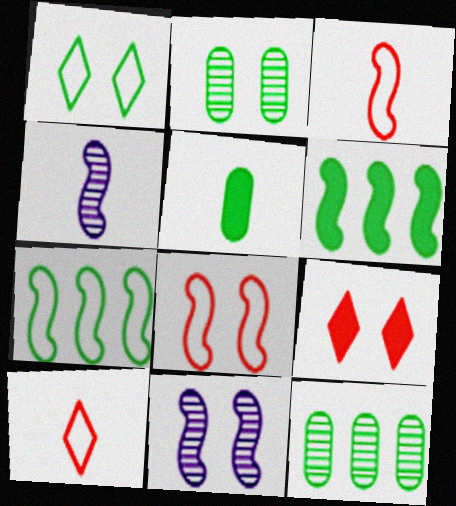[[3, 6, 11], 
[4, 5, 10], 
[4, 6, 8]]